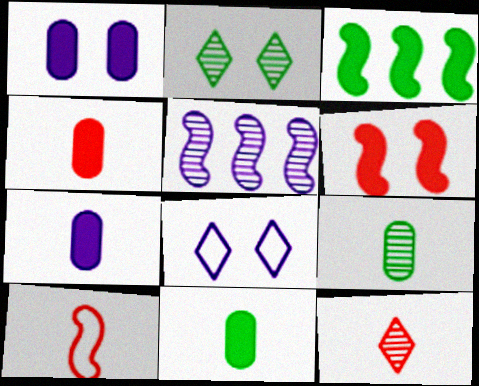[[4, 7, 11], 
[4, 10, 12], 
[5, 7, 8]]